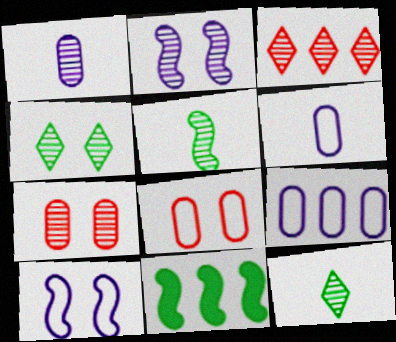[[2, 4, 7], 
[3, 9, 11]]